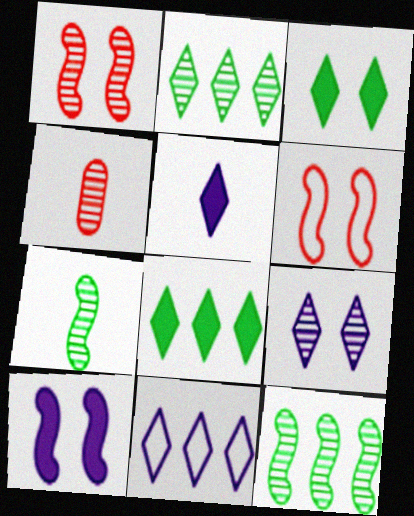[[4, 9, 12], 
[5, 9, 11]]